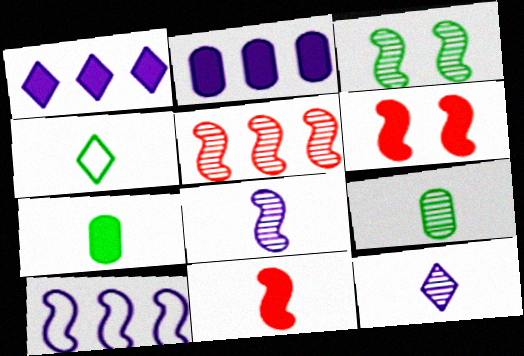[[1, 6, 7], 
[3, 5, 8], 
[3, 10, 11]]